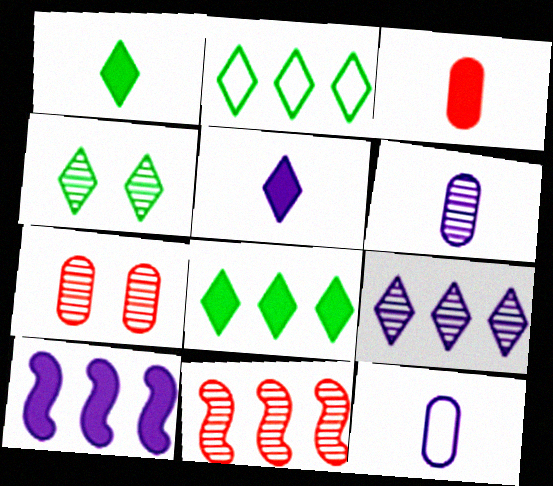[[1, 2, 4], 
[4, 6, 11]]